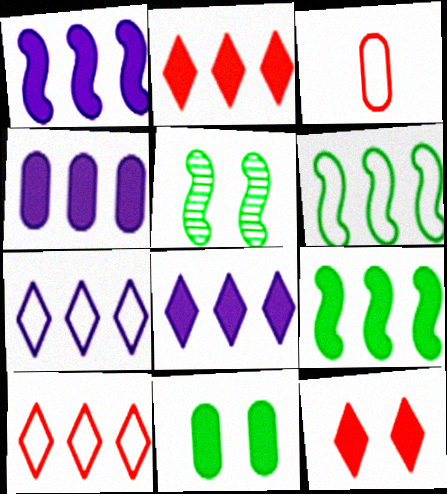[[1, 4, 8], 
[2, 4, 9], 
[3, 5, 8]]